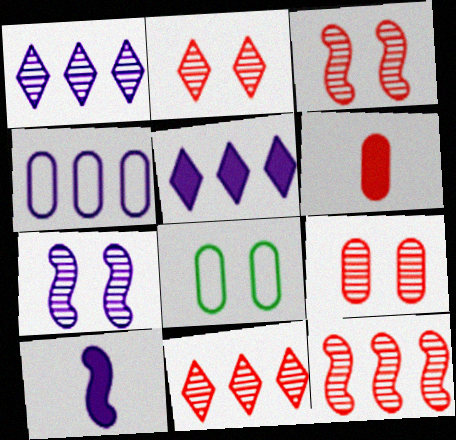[[2, 3, 9], 
[8, 10, 11]]